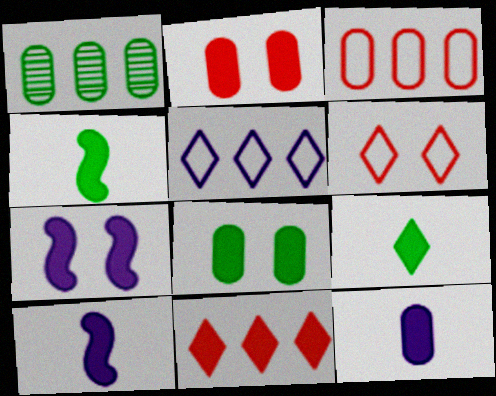[[1, 6, 10], 
[8, 10, 11]]